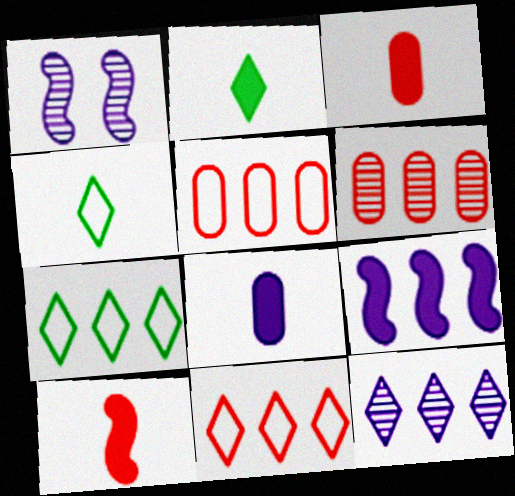[[1, 2, 5], 
[1, 3, 7], 
[2, 8, 10], 
[6, 7, 9]]